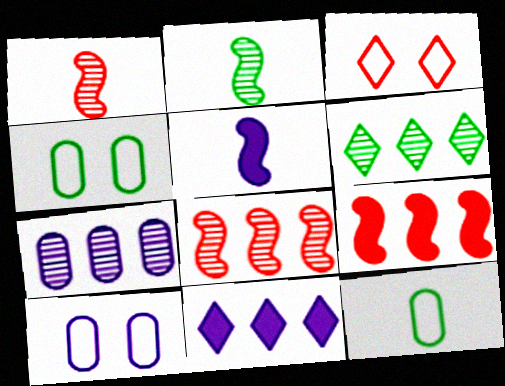[[1, 4, 11], 
[6, 7, 8]]